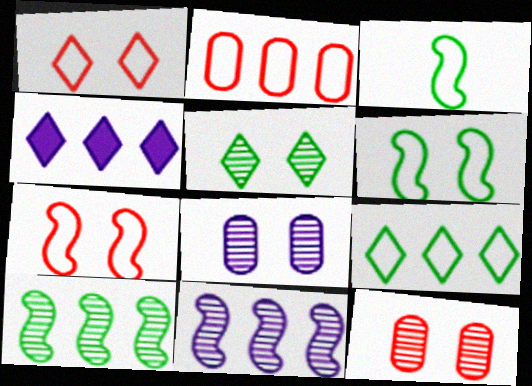[[2, 4, 10], 
[3, 4, 12]]